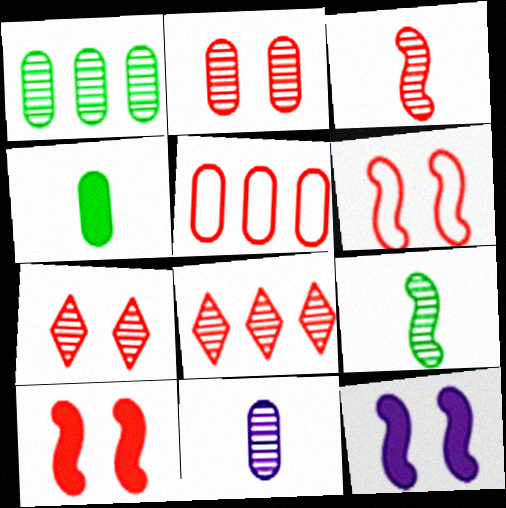[[1, 2, 11], 
[2, 3, 8]]